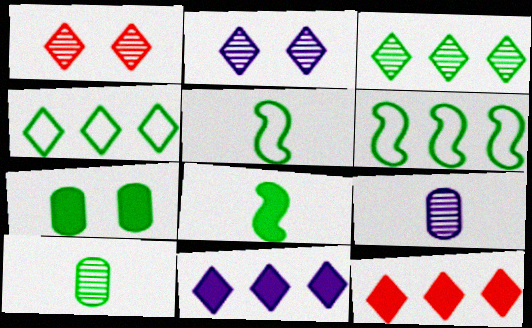[[3, 5, 7]]